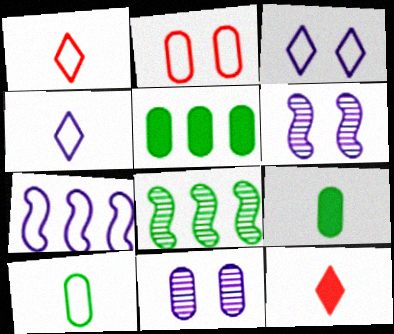[[1, 5, 6]]